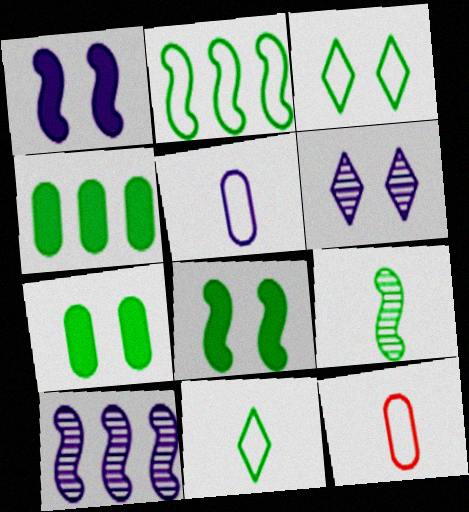[[2, 8, 9], 
[3, 4, 9]]